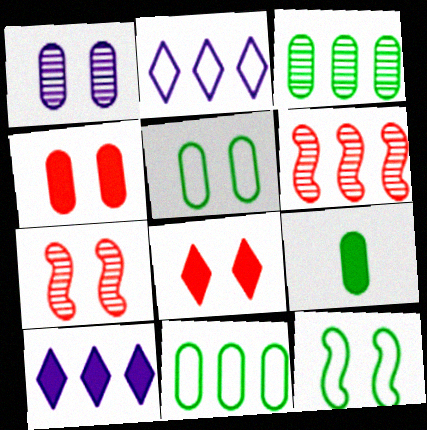[[1, 4, 5], 
[1, 8, 12], 
[2, 7, 9], 
[3, 5, 9], 
[6, 10, 11]]